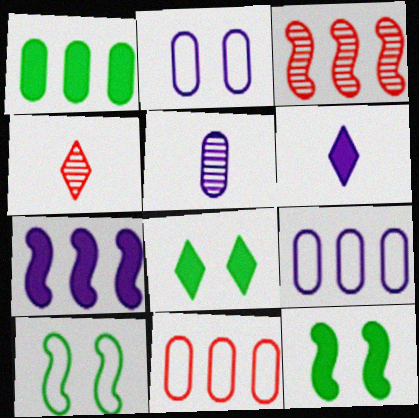[[4, 9, 12]]